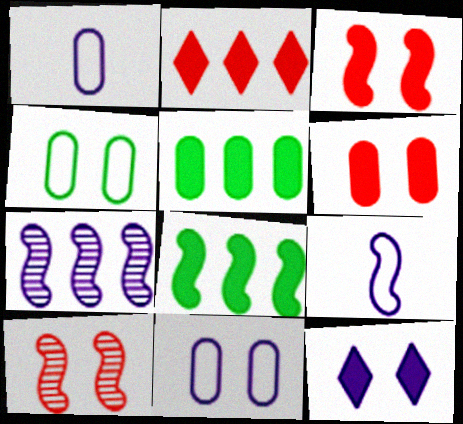[[1, 7, 12], 
[4, 10, 12], 
[8, 9, 10]]